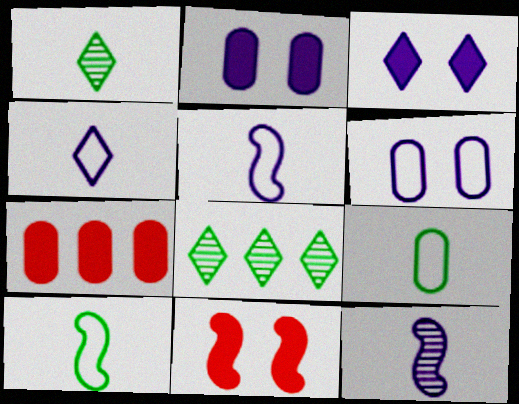[]